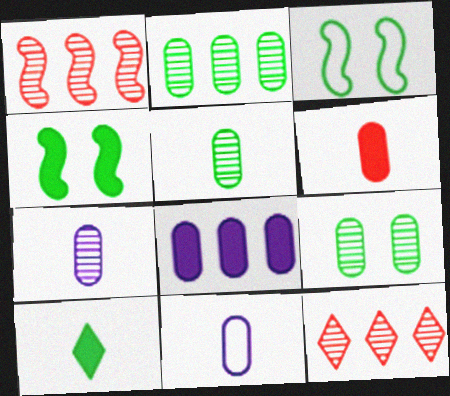[[2, 3, 10], 
[2, 5, 9], 
[4, 11, 12], 
[5, 6, 11]]